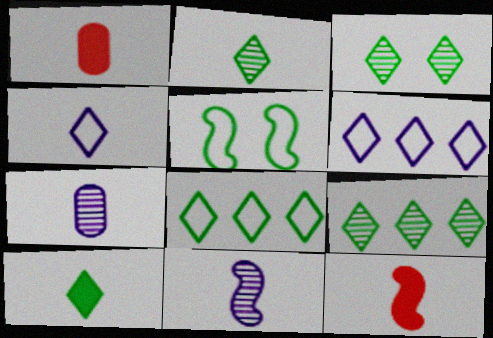[[2, 3, 9], 
[3, 8, 10]]